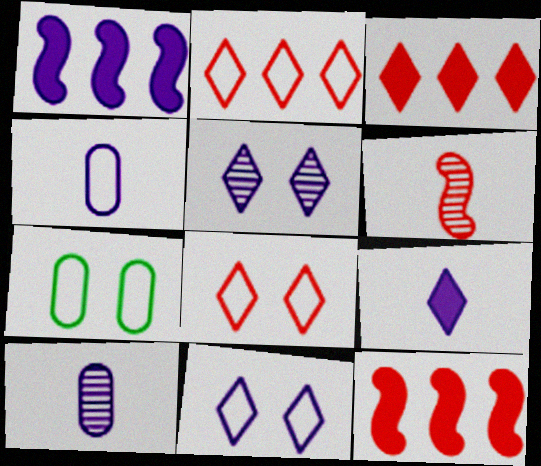[[1, 4, 5], 
[1, 10, 11]]